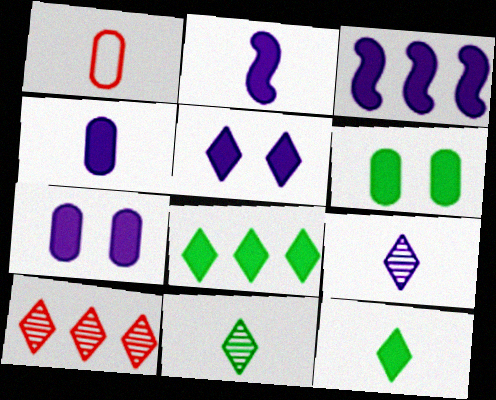[[1, 2, 11], 
[3, 4, 5]]